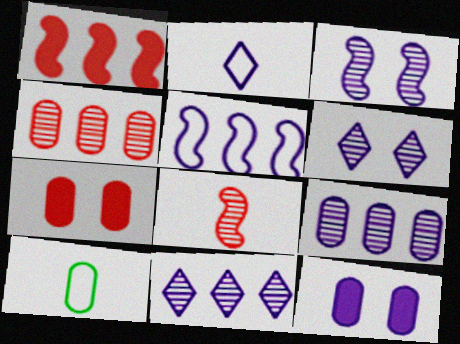[[1, 6, 10], 
[4, 10, 12], 
[7, 9, 10]]